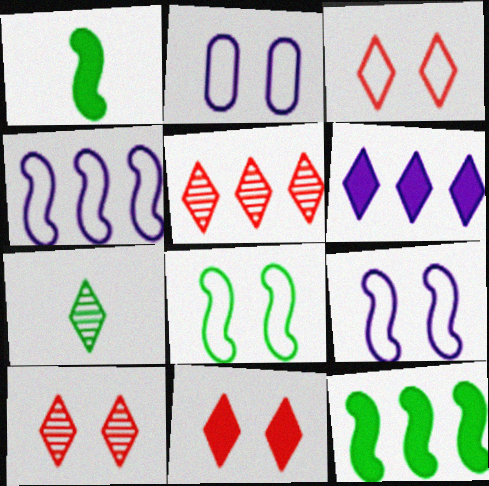[[1, 2, 5], 
[2, 3, 8], 
[3, 6, 7], 
[3, 10, 11]]